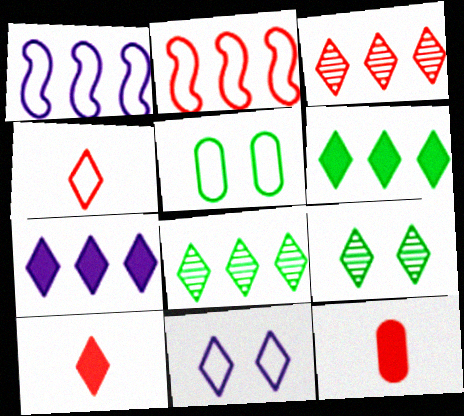[[1, 4, 5], 
[1, 9, 12], 
[4, 7, 9], 
[8, 10, 11]]